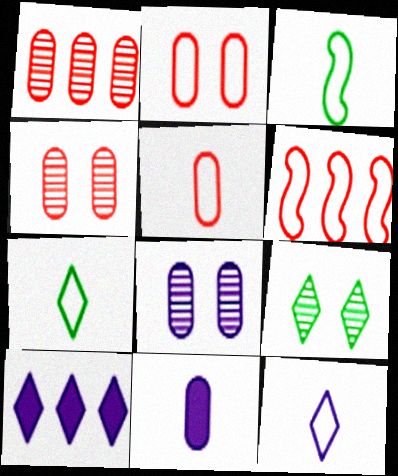[[3, 4, 10], 
[3, 5, 12], 
[6, 9, 11]]